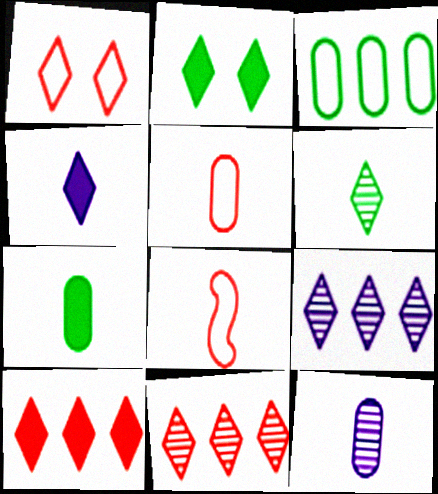[[2, 4, 10], 
[5, 7, 12]]